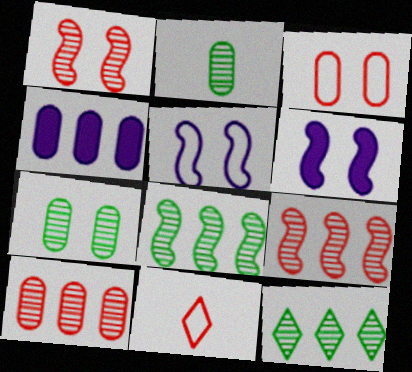[[2, 3, 4]]